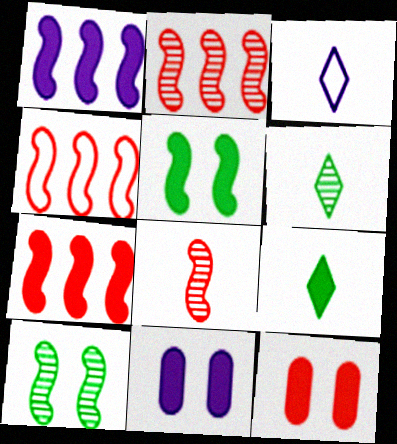[[1, 9, 12], 
[2, 4, 7], 
[4, 6, 11], 
[7, 9, 11]]